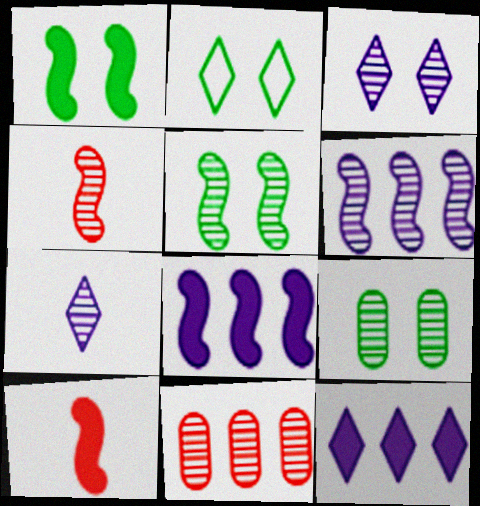[[1, 2, 9], 
[1, 8, 10], 
[4, 5, 6], 
[5, 7, 11]]